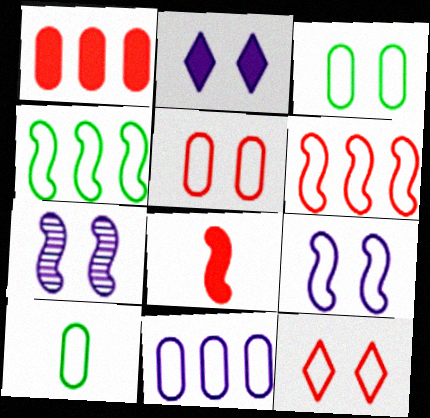[[3, 9, 12], 
[4, 7, 8], 
[5, 10, 11]]